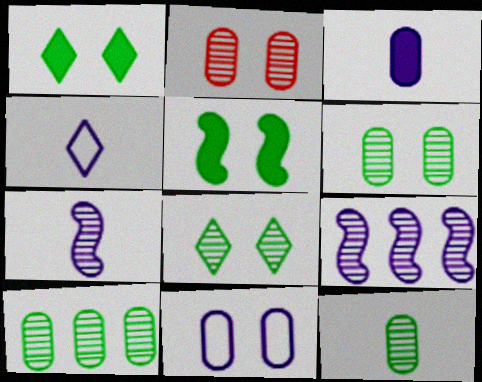[[3, 4, 7], 
[6, 10, 12]]